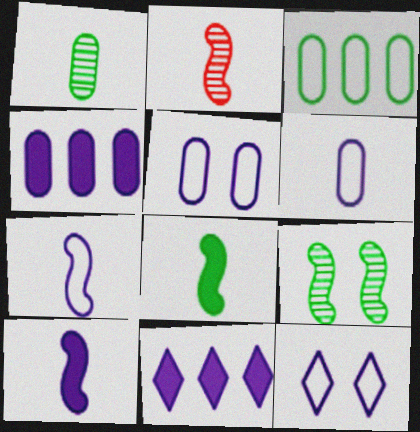[[2, 7, 8]]